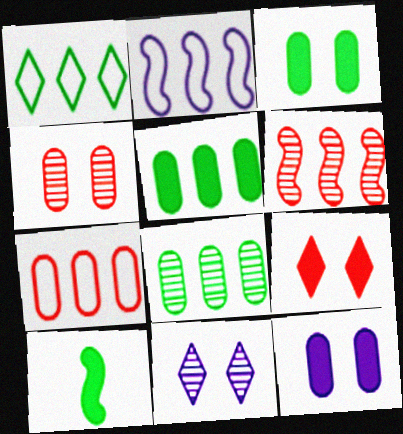[[1, 2, 7], 
[7, 10, 11]]